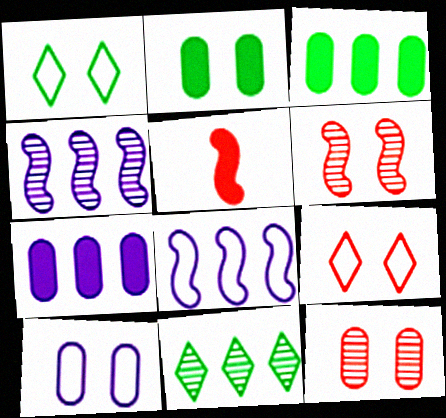[[2, 10, 12], 
[5, 10, 11]]